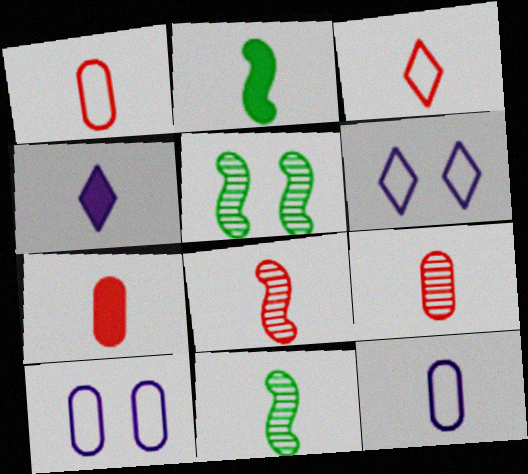[[1, 4, 11], 
[1, 7, 9], 
[2, 4, 7], 
[3, 7, 8]]